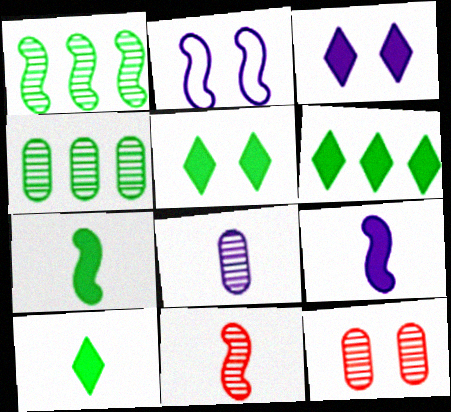[[2, 5, 12], 
[4, 8, 12], 
[5, 6, 10]]